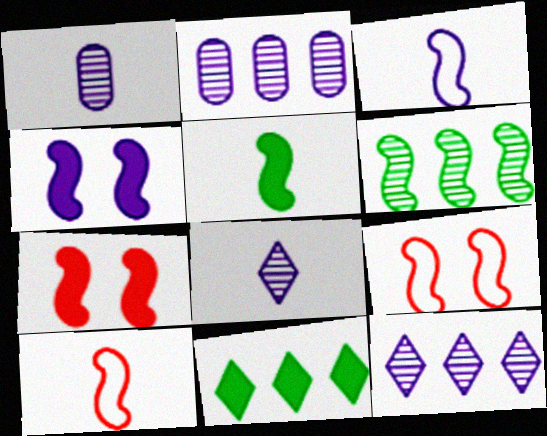[[1, 9, 11], 
[3, 6, 7], 
[4, 6, 10]]